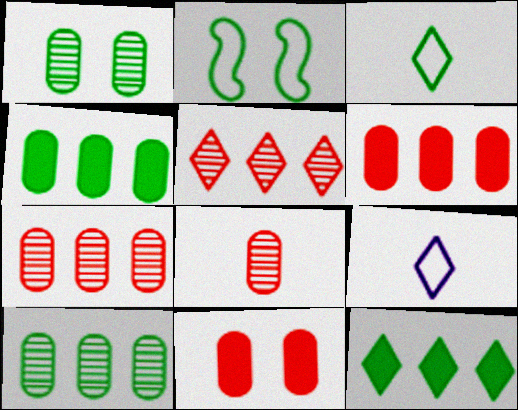[]